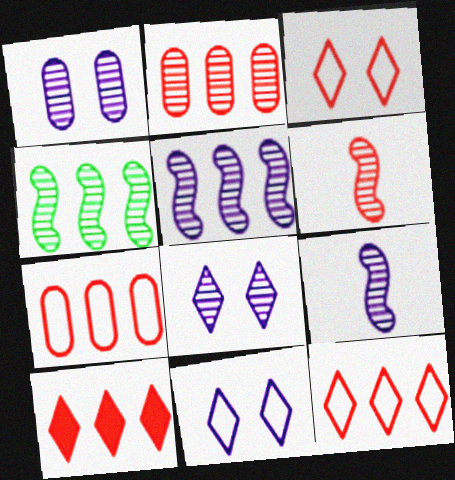[]